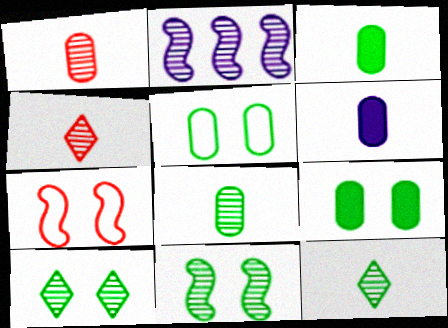[[1, 2, 10]]